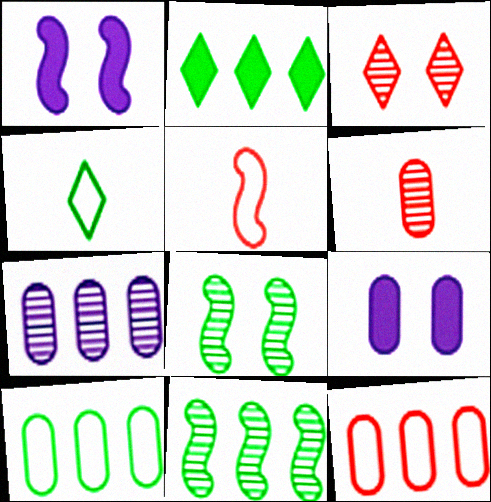[[1, 5, 11], 
[2, 10, 11], 
[6, 9, 10]]